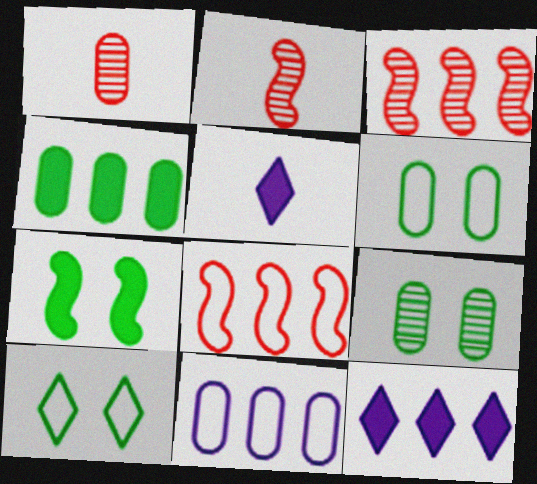[[2, 6, 12], 
[3, 5, 6], 
[5, 8, 9], 
[7, 9, 10]]